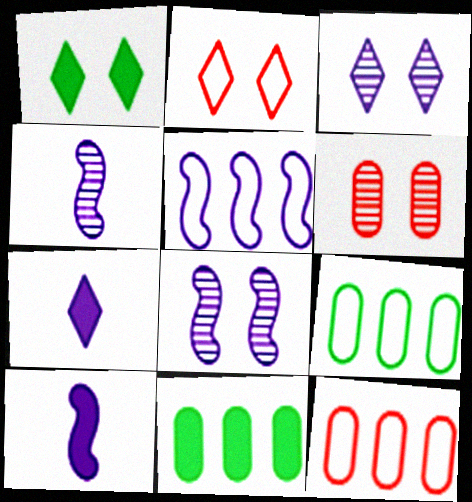[[1, 2, 3], 
[1, 4, 12], 
[2, 4, 11], 
[5, 8, 10]]